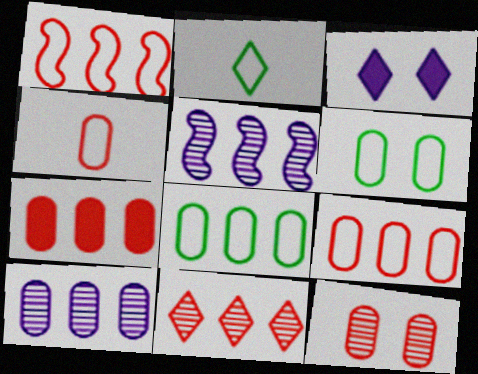[[1, 7, 11], 
[2, 3, 11], 
[4, 7, 12], 
[7, 8, 10]]